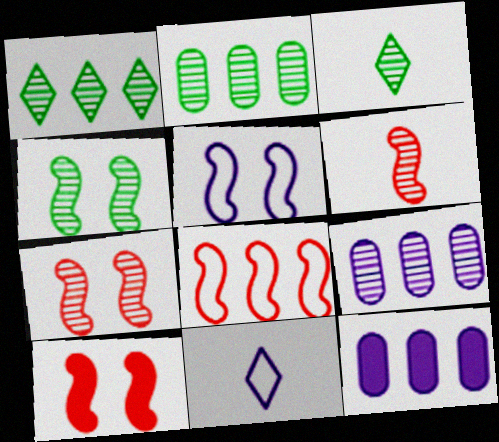[[1, 8, 12], 
[2, 3, 4], 
[2, 10, 11], 
[3, 7, 9], 
[4, 5, 10], 
[6, 8, 10]]